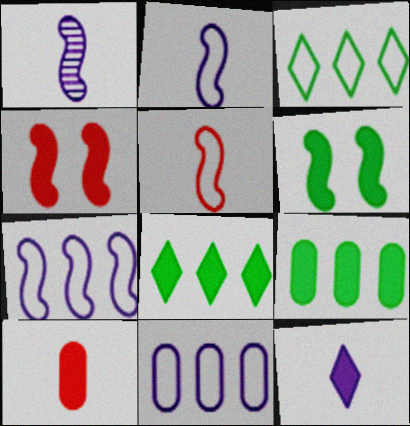[[4, 9, 12]]